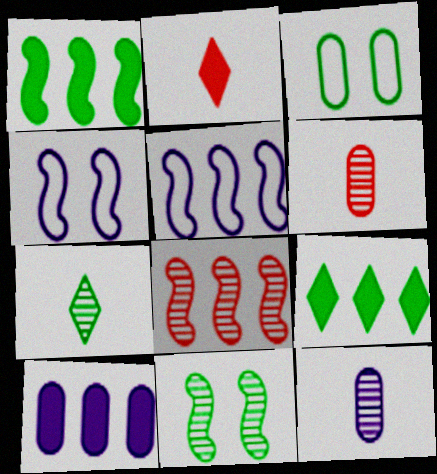[[1, 3, 7], 
[1, 5, 8], 
[3, 6, 10], 
[4, 6, 9]]